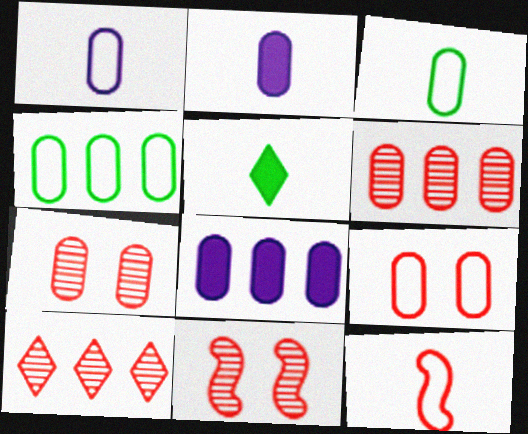[[1, 4, 9], 
[2, 4, 7], 
[3, 7, 8], 
[4, 6, 8]]